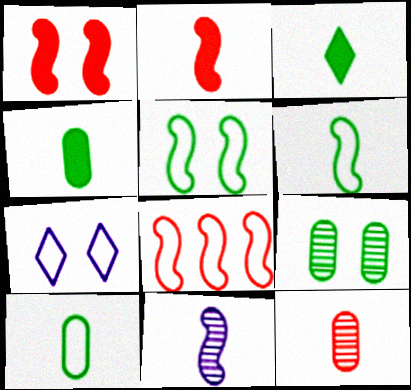[[1, 7, 9], 
[2, 6, 11], 
[7, 8, 10]]